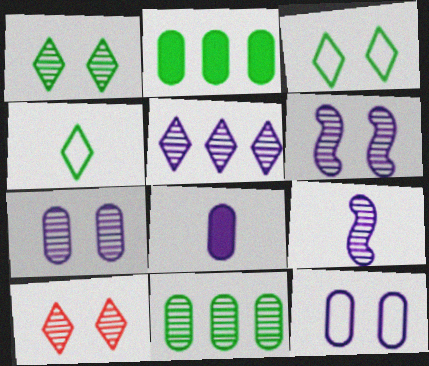[[5, 7, 9], 
[9, 10, 11]]